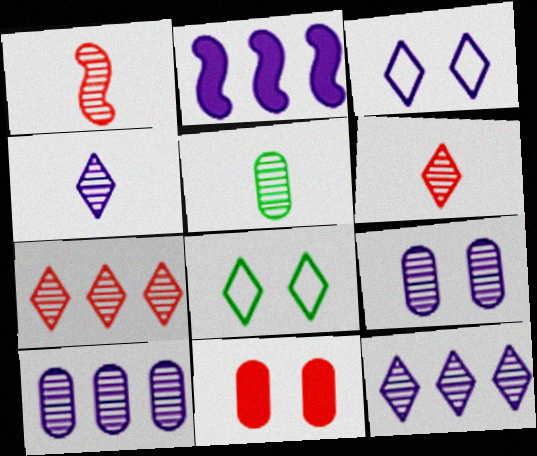[[1, 4, 5]]